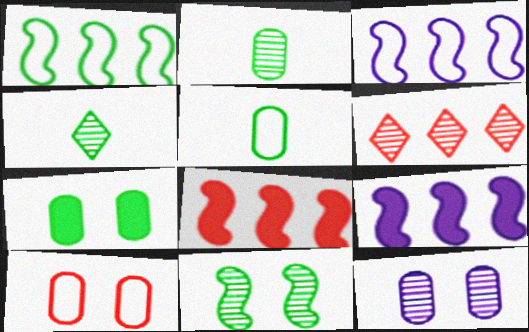[[1, 4, 7], 
[4, 9, 10], 
[7, 10, 12]]